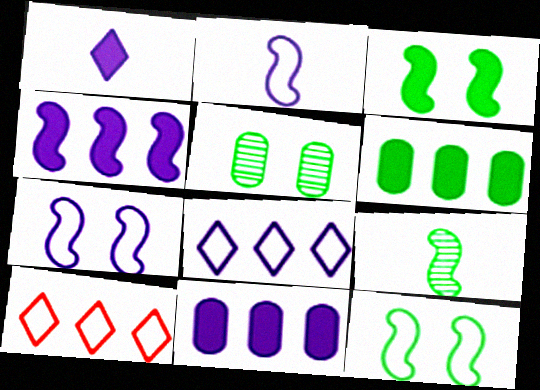[]